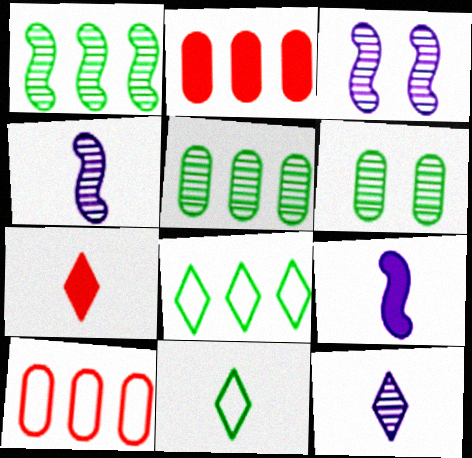[[2, 3, 11], 
[7, 11, 12]]